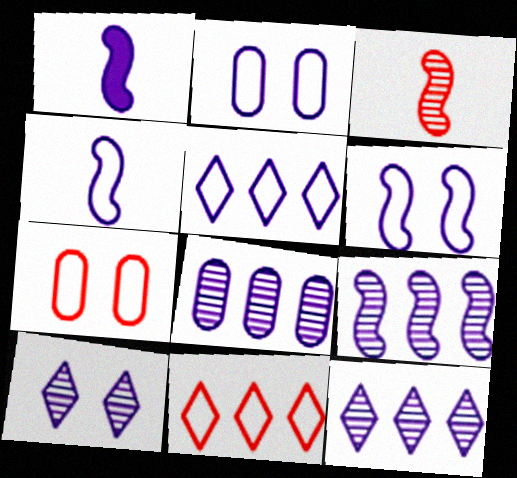[[1, 2, 12], 
[1, 6, 9], 
[2, 4, 5], 
[8, 9, 12]]